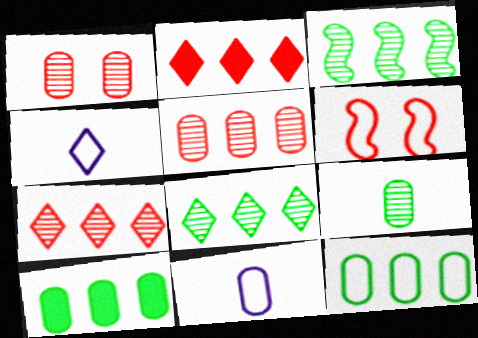[[1, 10, 11], 
[4, 6, 12]]